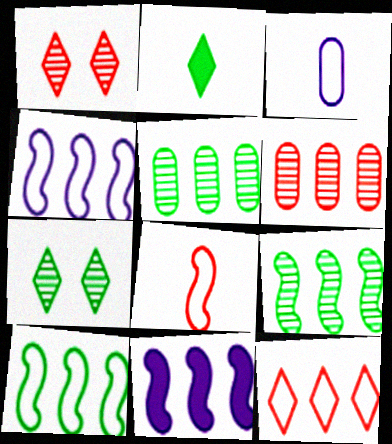[[5, 11, 12]]